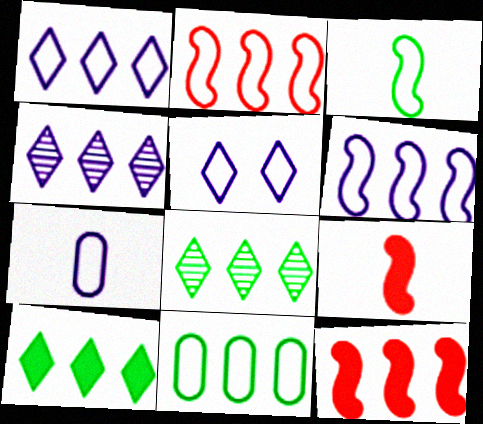[[1, 2, 11], 
[4, 11, 12], 
[5, 6, 7]]